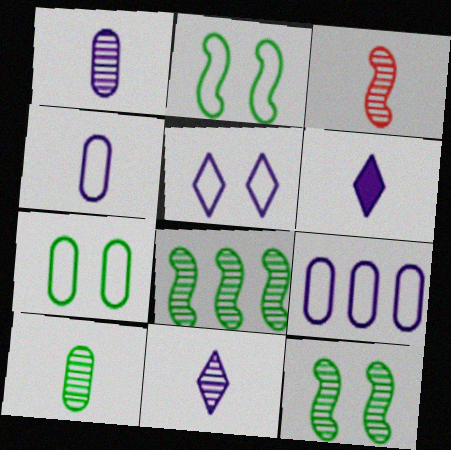[[3, 10, 11]]